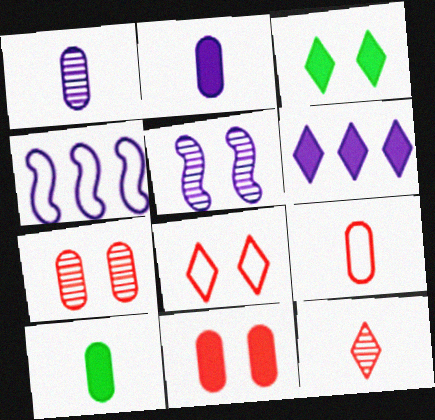[[1, 9, 10]]